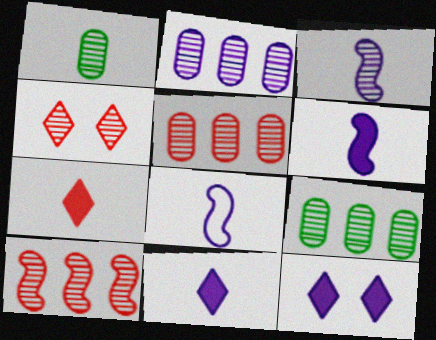[[1, 7, 8], 
[2, 5, 9], 
[2, 8, 12], 
[3, 4, 9], 
[3, 6, 8]]